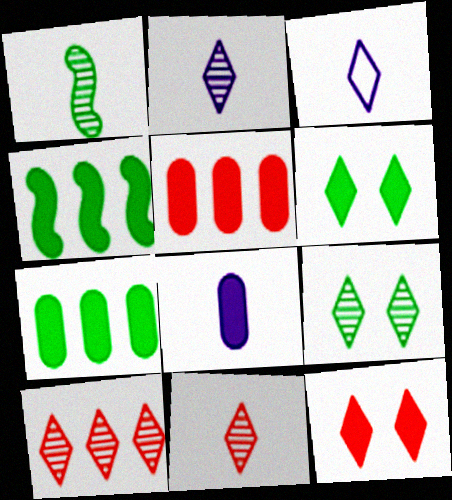[[2, 9, 10], 
[3, 6, 10], 
[4, 8, 12]]